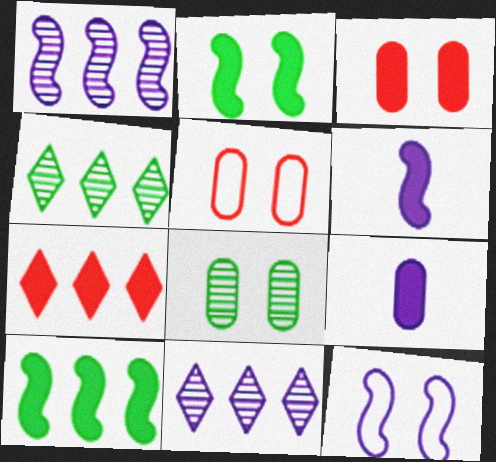[[1, 6, 12], 
[2, 7, 9], 
[4, 5, 6], 
[9, 11, 12]]